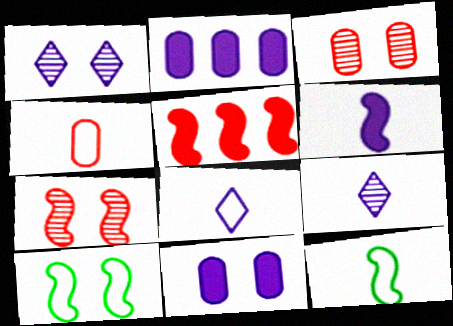[[4, 8, 12]]